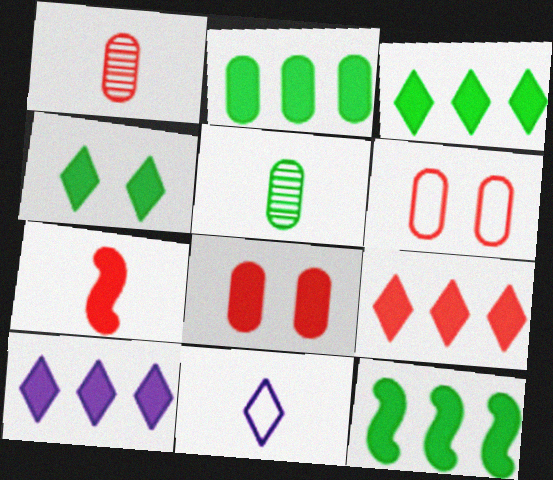[[2, 3, 12], 
[3, 9, 10], 
[5, 7, 11], 
[7, 8, 9]]